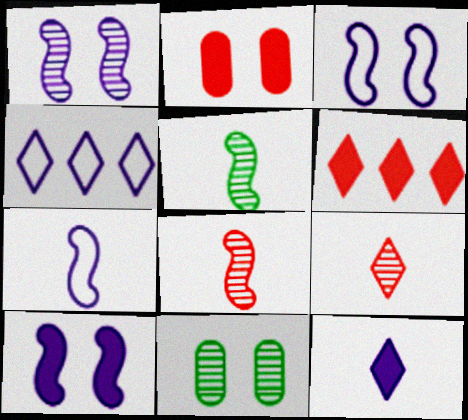[[1, 3, 10], 
[2, 4, 5], 
[6, 7, 11]]